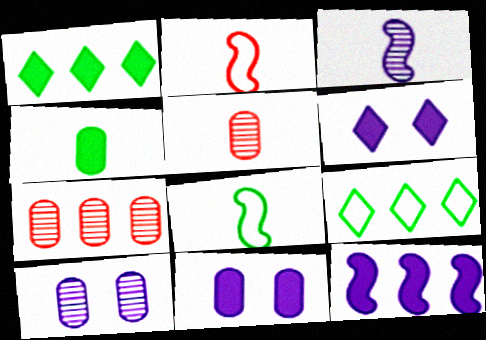[[1, 2, 10], 
[6, 7, 8], 
[7, 9, 12]]